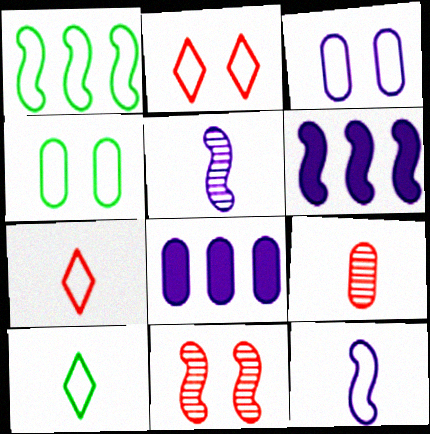[[1, 3, 7], 
[1, 4, 10], 
[4, 8, 9], 
[8, 10, 11]]